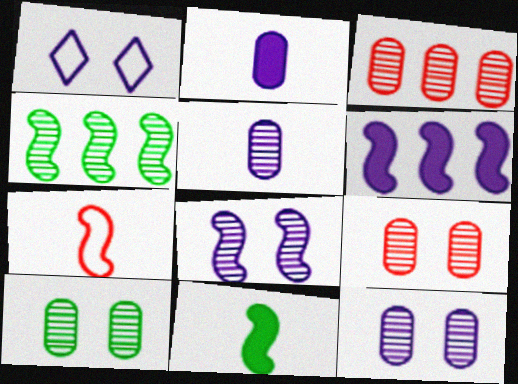[[1, 3, 11], 
[1, 5, 6], 
[3, 5, 10], 
[9, 10, 12]]